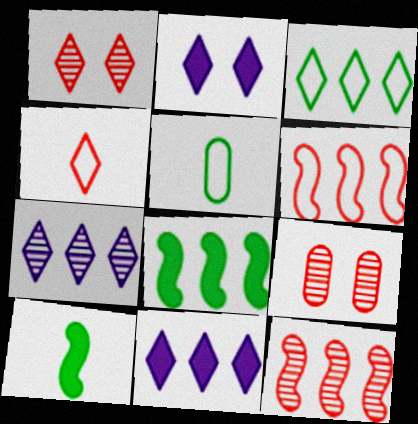[[2, 5, 12]]